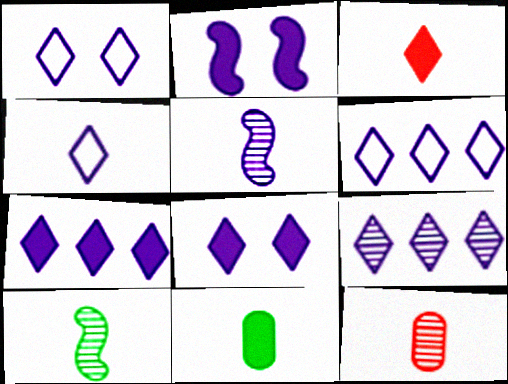[[1, 4, 6], 
[4, 8, 9], 
[6, 7, 9]]